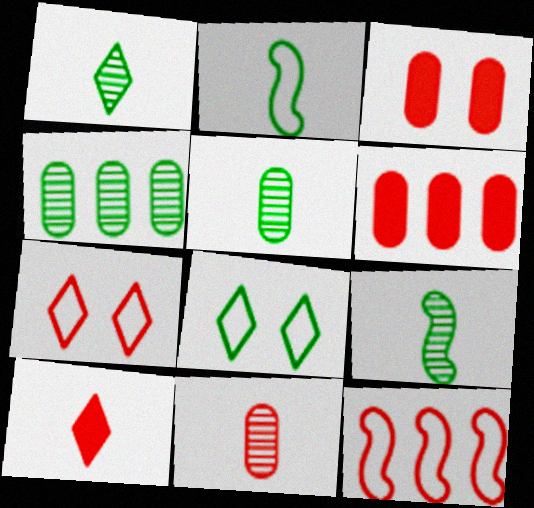[[1, 5, 9]]